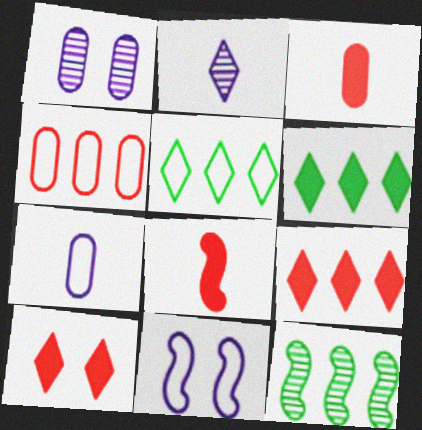[[1, 5, 8], 
[2, 5, 10], 
[7, 10, 12], 
[8, 11, 12]]